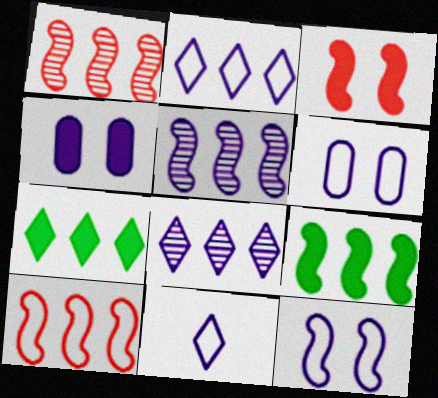[[4, 5, 11], 
[5, 9, 10]]